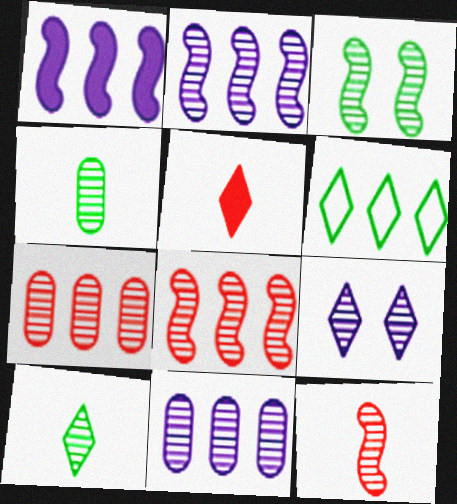[[1, 6, 7], 
[2, 3, 12], 
[4, 8, 9], 
[5, 6, 9]]